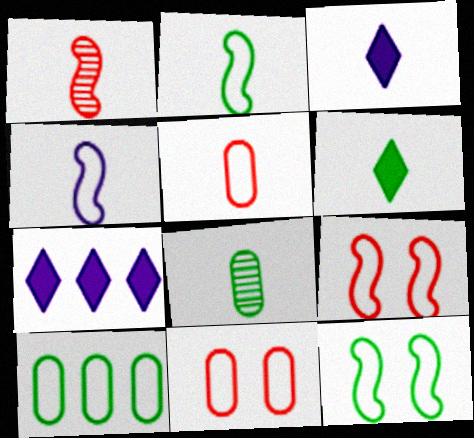[[2, 6, 8], 
[7, 8, 9]]